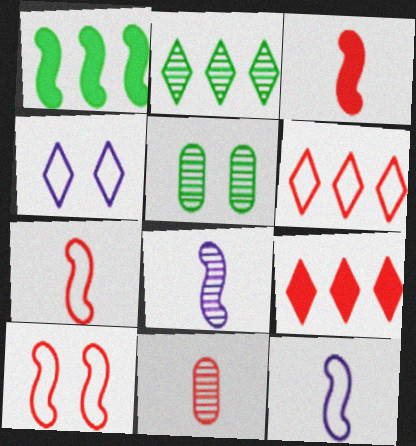[[1, 4, 11], 
[1, 8, 10], 
[5, 9, 12], 
[9, 10, 11]]